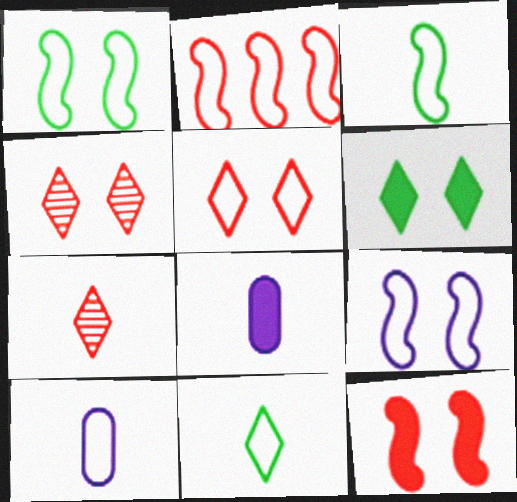[[2, 3, 9], 
[3, 7, 8]]